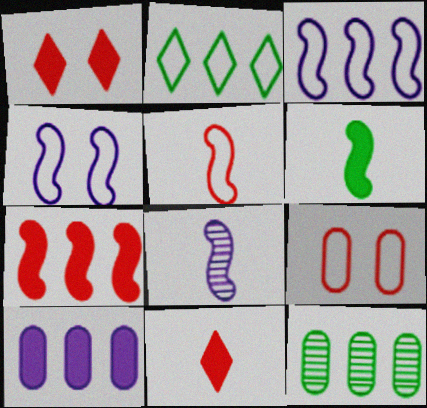[[1, 6, 10], 
[4, 11, 12], 
[5, 6, 8]]